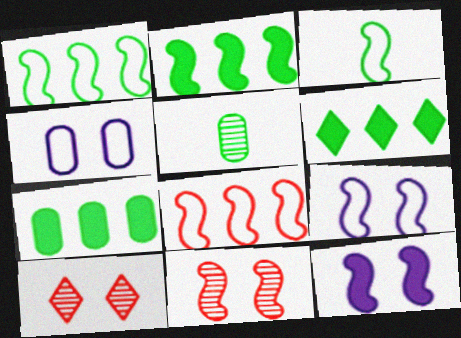[[2, 6, 7], 
[3, 8, 9]]